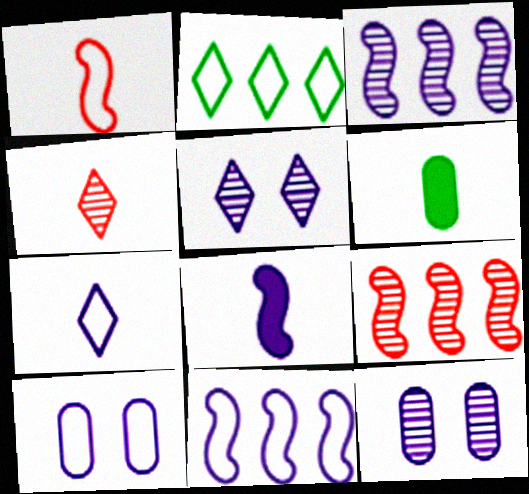[[1, 2, 10], 
[7, 10, 11]]